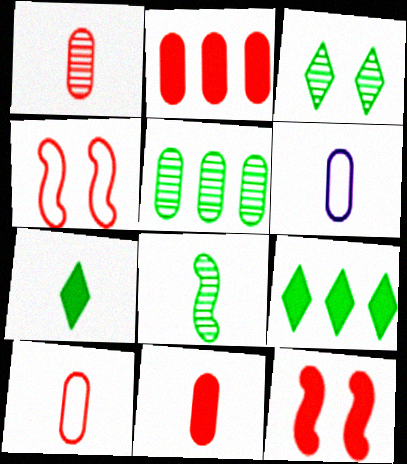[[1, 10, 11], 
[3, 5, 8]]